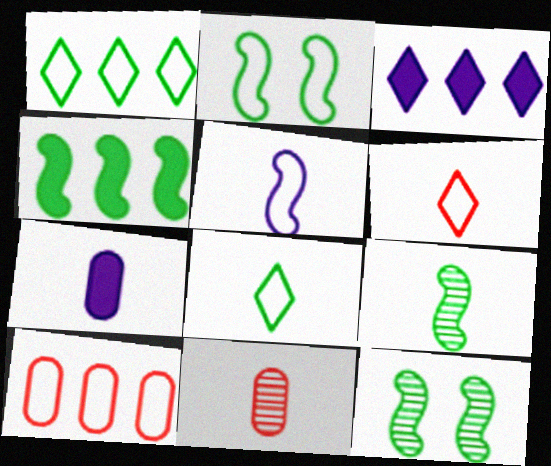[[2, 3, 11], 
[2, 4, 9], 
[6, 7, 9]]